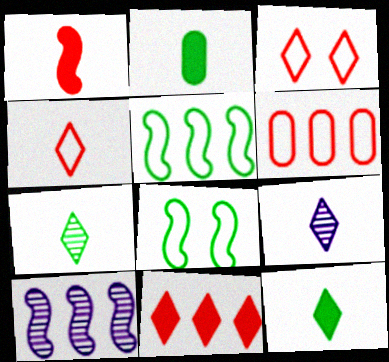[[1, 8, 10], 
[2, 3, 10], 
[4, 9, 12]]